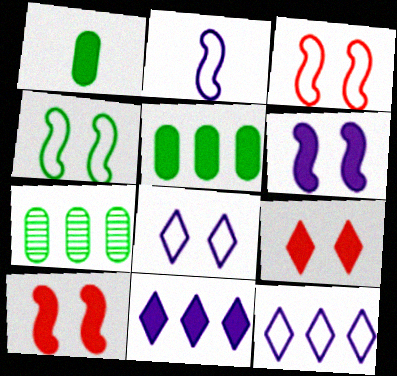[[1, 10, 11], 
[2, 7, 9]]